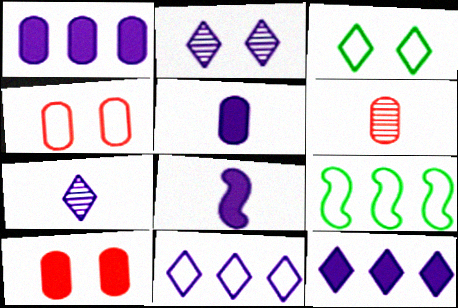[[7, 9, 10]]